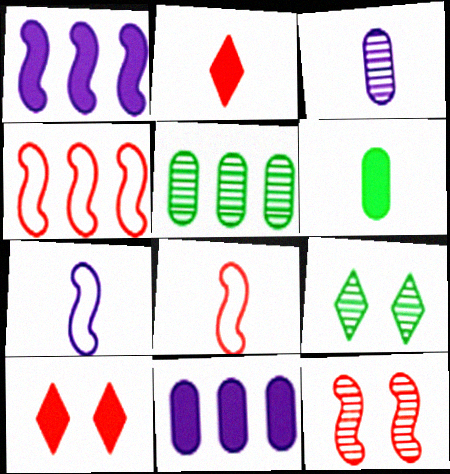[[1, 6, 10], 
[5, 7, 10], 
[8, 9, 11]]